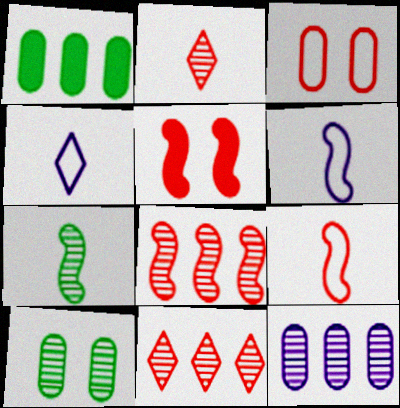[[5, 8, 9]]